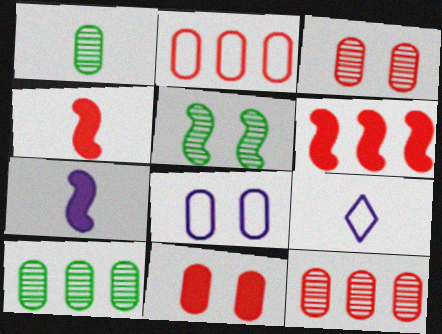[[1, 4, 9]]